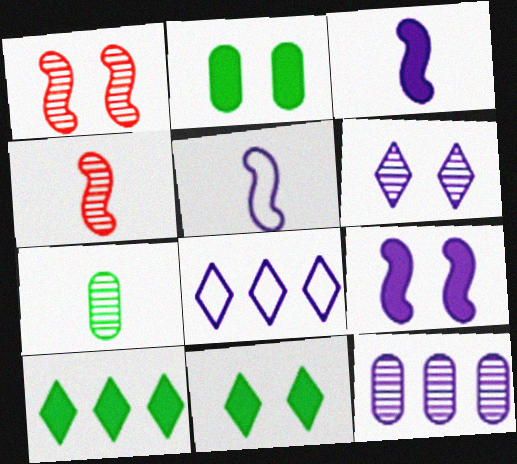[[2, 4, 8]]